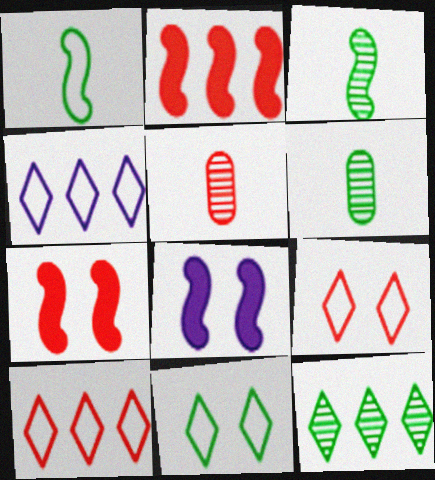[[2, 5, 9], 
[4, 6, 7], 
[5, 7, 10], 
[6, 8, 10]]